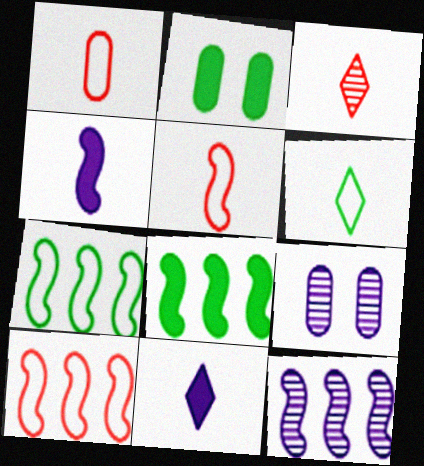[[3, 6, 11], 
[8, 10, 12]]